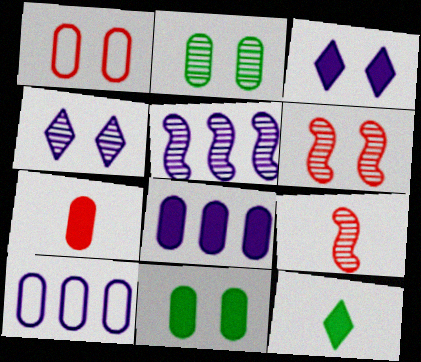[[1, 5, 12], 
[2, 4, 6], 
[2, 7, 10], 
[6, 10, 12], 
[7, 8, 11]]